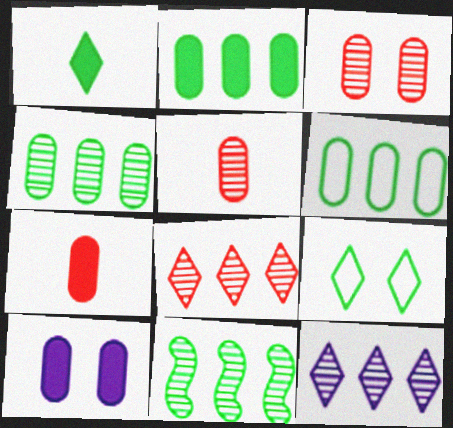[[2, 4, 6], 
[2, 7, 10], 
[5, 6, 10]]